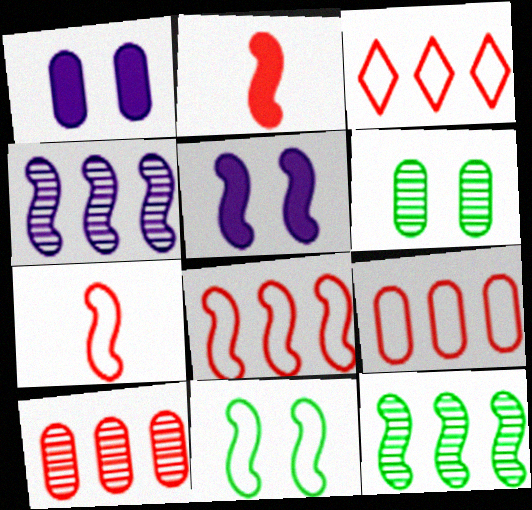[[2, 4, 11], 
[3, 8, 9], 
[5, 7, 12]]